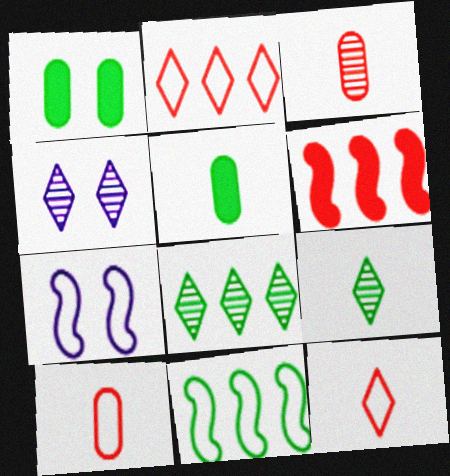[[1, 9, 11]]